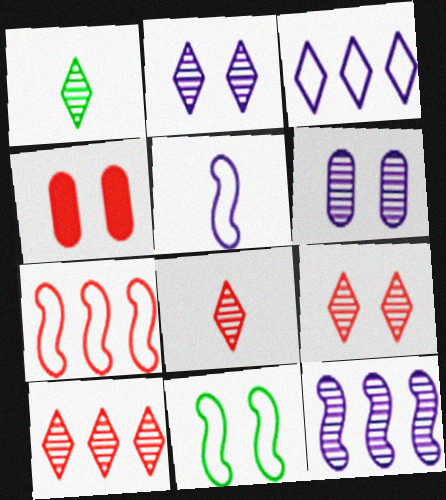[[1, 2, 10], 
[2, 4, 11], 
[4, 7, 8], 
[5, 7, 11], 
[8, 9, 10]]